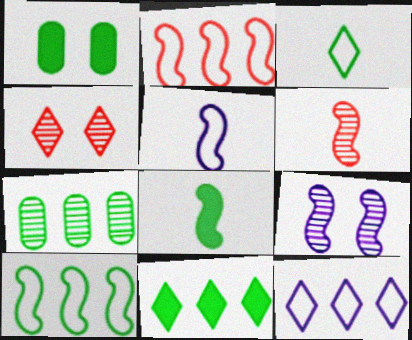[[1, 6, 12], 
[1, 8, 11], 
[2, 8, 9], 
[5, 6, 8], 
[7, 10, 11]]